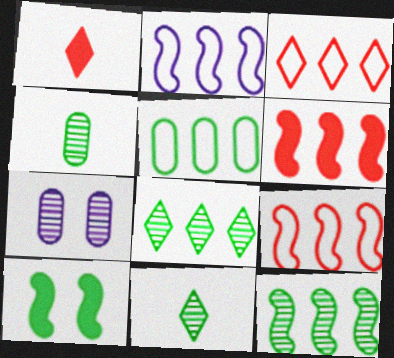[[2, 3, 5], 
[2, 6, 12], 
[5, 10, 11]]